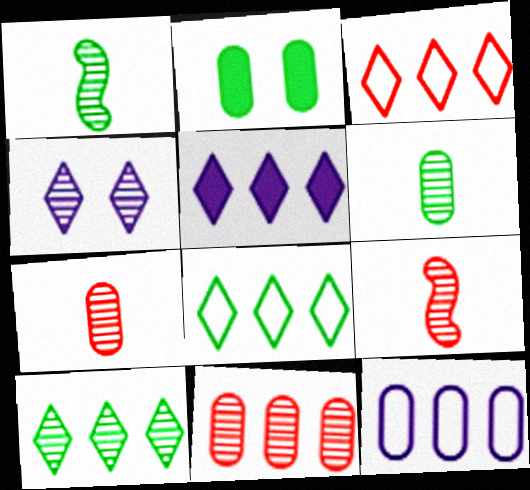[[1, 2, 8], 
[1, 4, 11], 
[2, 7, 12], 
[3, 5, 10]]